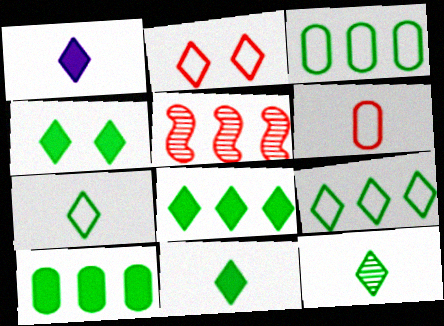[[4, 8, 11], 
[4, 9, 12], 
[7, 11, 12]]